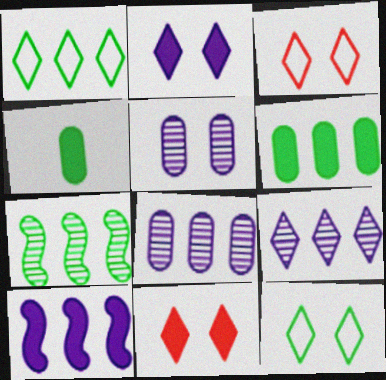[[1, 6, 7], 
[4, 7, 12], 
[4, 10, 11]]